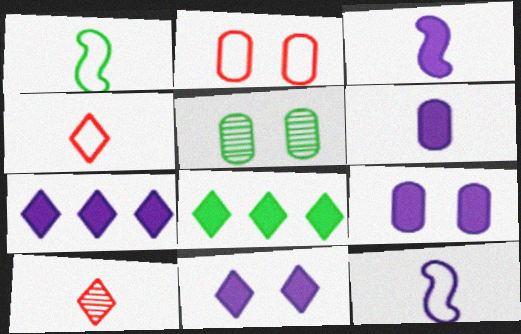[[1, 5, 8], 
[1, 6, 10], 
[2, 5, 9], 
[3, 7, 9]]